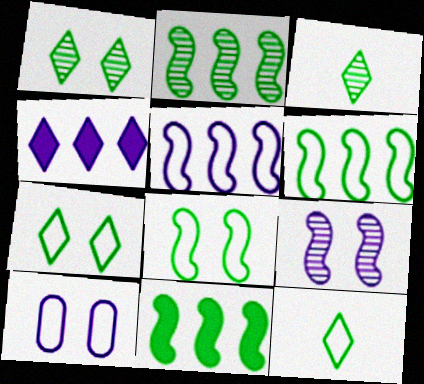[[2, 6, 11]]